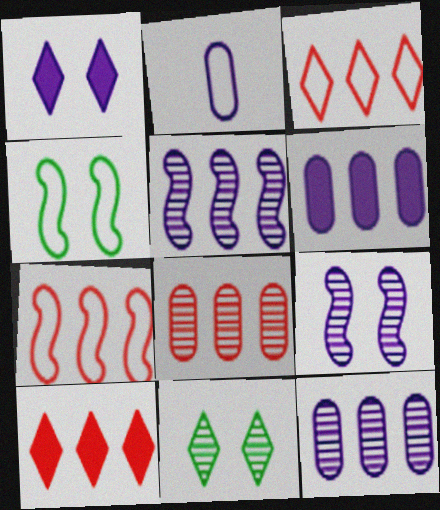[[1, 2, 5], 
[2, 3, 4], 
[7, 8, 10]]